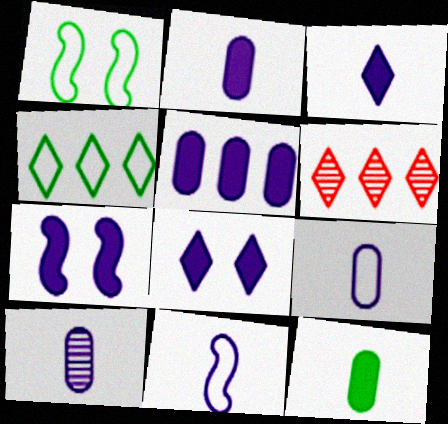[[1, 2, 6], 
[2, 9, 10], 
[3, 5, 7], 
[3, 10, 11]]